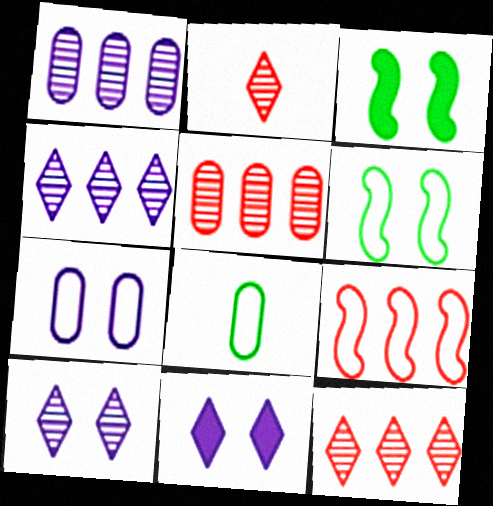[]